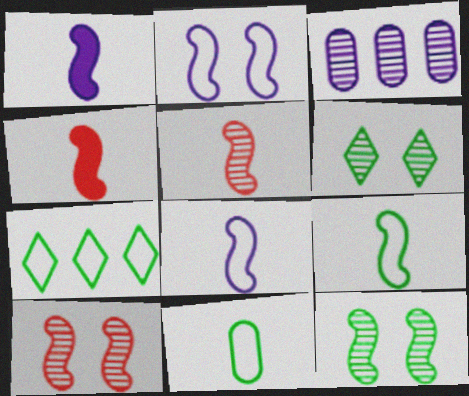[[1, 5, 9], 
[3, 5, 6]]